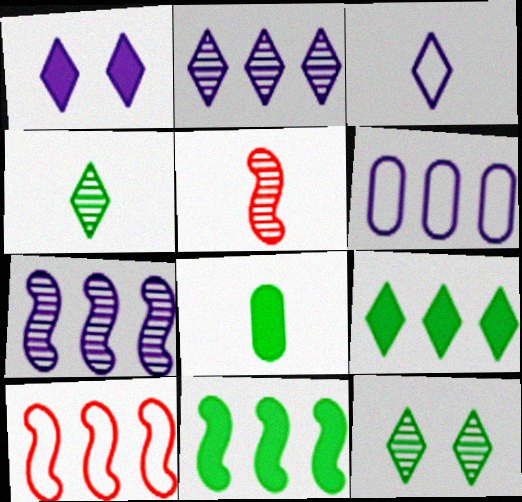[[1, 2, 3], 
[3, 5, 8], 
[7, 10, 11]]